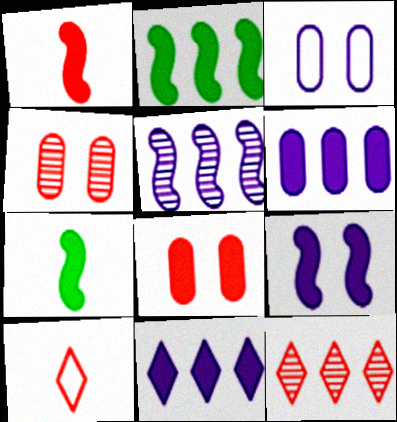[[1, 2, 9], 
[3, 7, 12], 
[7, 8, 11]]